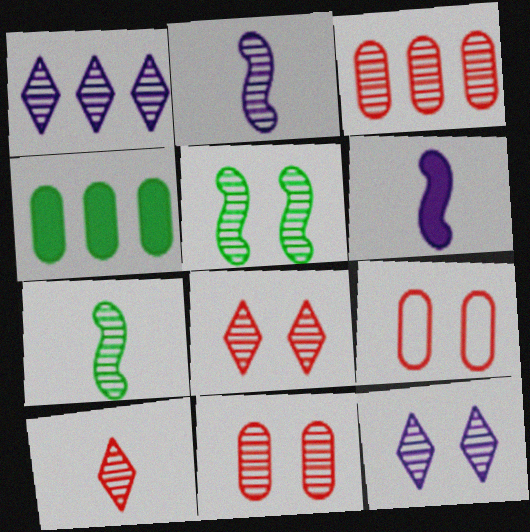[[1, 7, 11], 
[3, 7, 12], 
[5, 11, 12]]